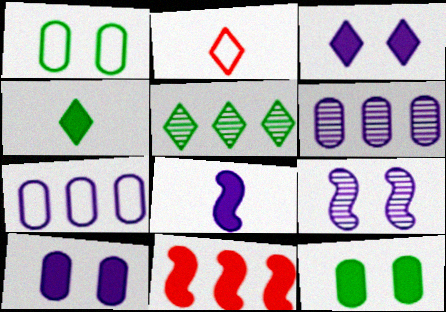[[2, 3, 5], 
[4, 10, 11], 
[5, 7, 11]]